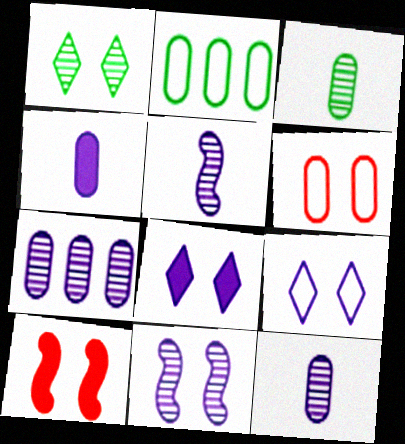[]